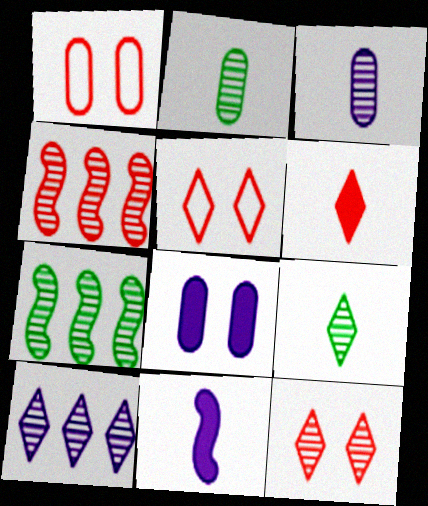[[1, 4, 6], 
[3, 7, 12], 
[9, 10, 12]]